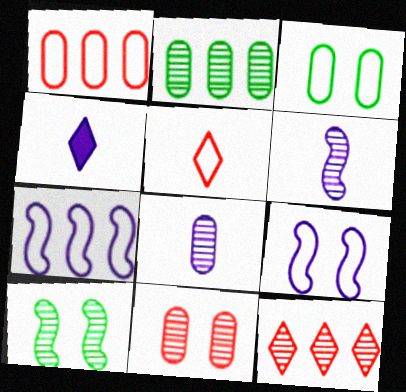[[1, 4, 10], 
[2, 8, 11], 
[3, 5, 7], 
[8, 10, 12]]